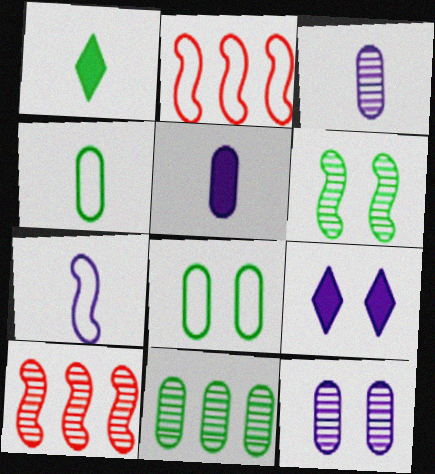[[1, 2, 12], 
[4, 9, 10]]